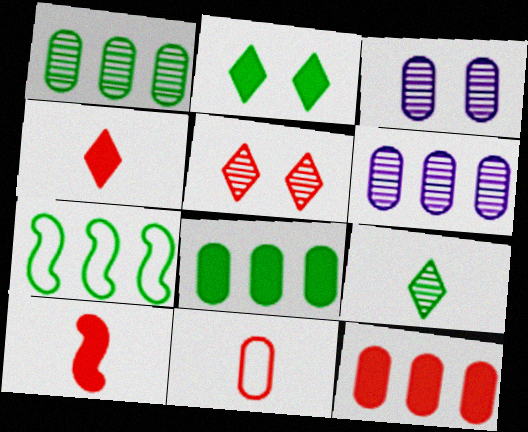[[3, 4, 7], 
[3, 8, 11]]